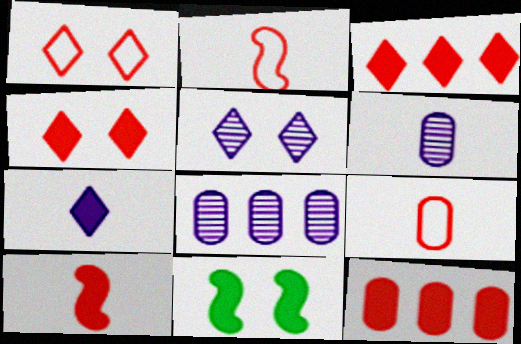[[4, 10, 12], 
[7, 11, 12]]